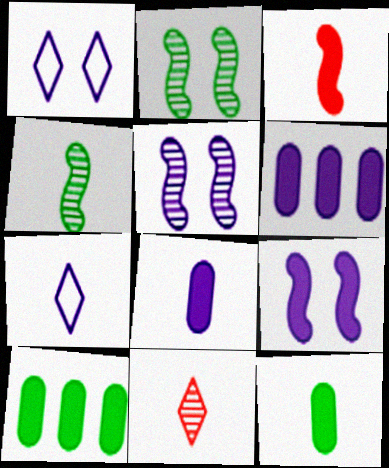[[5, 6, 7]]